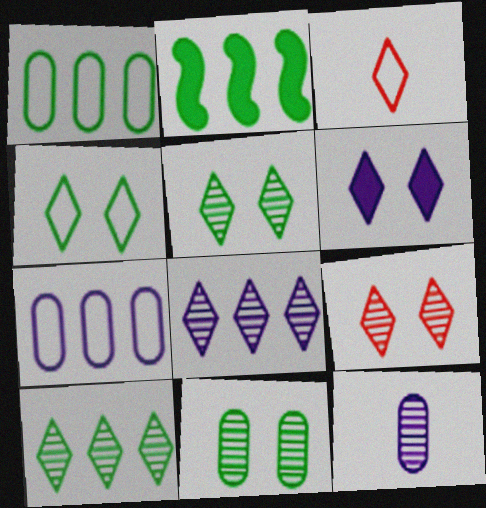[[1, 2, 10], 
[3, 6, 10], 
[4, 6, 9]]